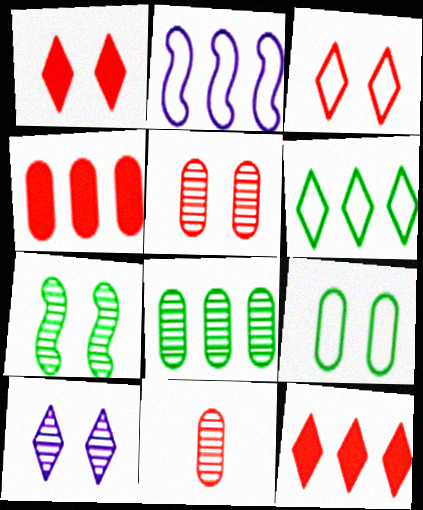[[2, 8, 12], 
[5, 7, 10]]